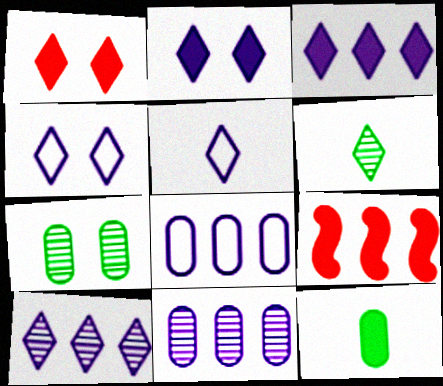[[2, 5, 10], 
[2, 9, 12], 
[5, 7, 9]]